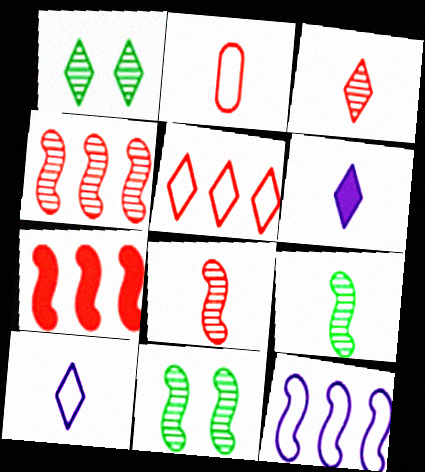[[1, 5, 6], 
[2, 6, 9]]